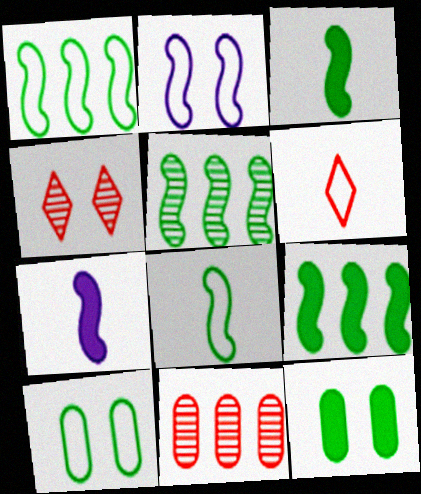[[1, 5, 9], 
[2, 4, 12]]